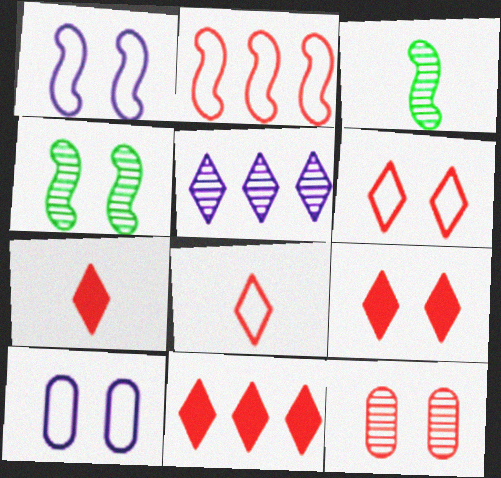[[2, 7, 12], 
[3, 5, 12], 
[3, 10, 11], 
[4, 9, 10], 
[7, 9, 11]]